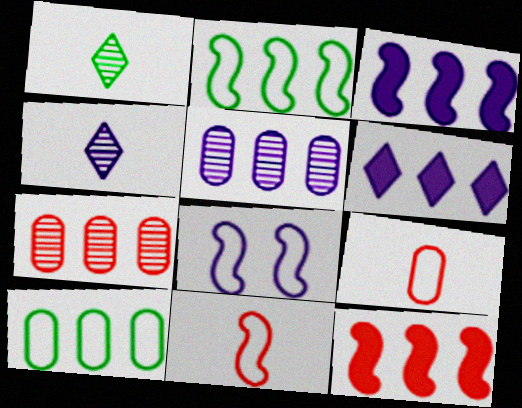[[2, 6, 7], 
[2, 8, 11]]